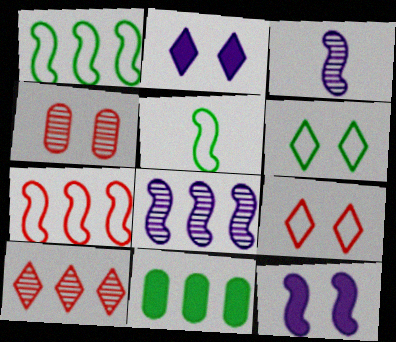[[3, 9, 11], 
[4, 6, 12]]